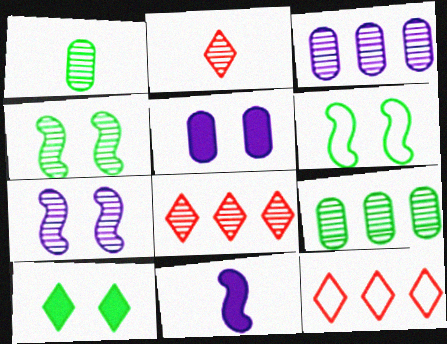[[1, 7, 8], 
[2, 3, 4], 
[2, 7, 9]]